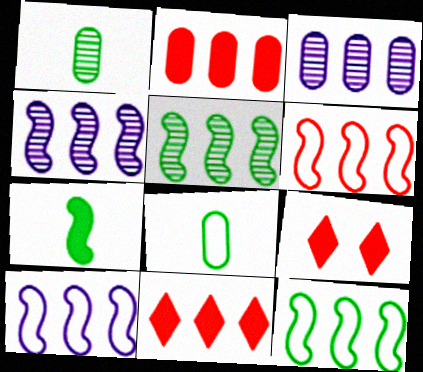[[1, 9, 10], 
[3, 11, 12], 
[4, 8, 9], 
[6, 10, 12]]